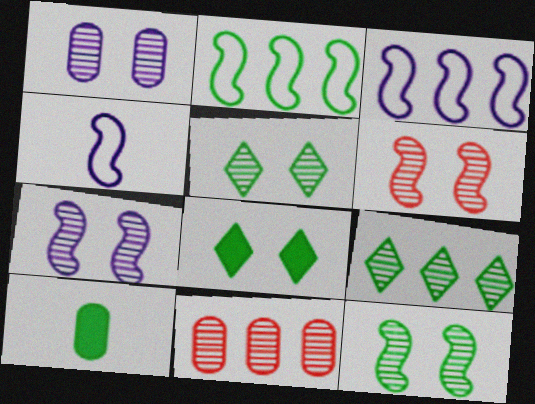[[1, 5, 6], 
[2, 5, 10], 
[4, 8, 11], 
[6, 7, 12]]